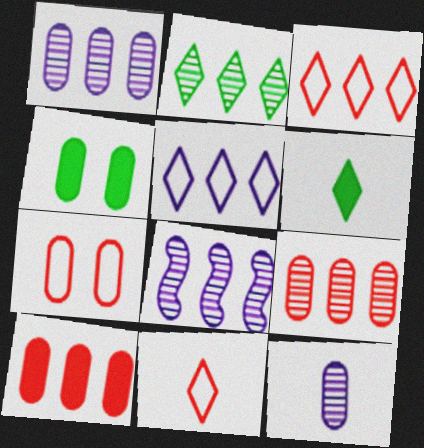[[2, 8, 9], 
[4, 8, 11], 
[6, 7, 8]]